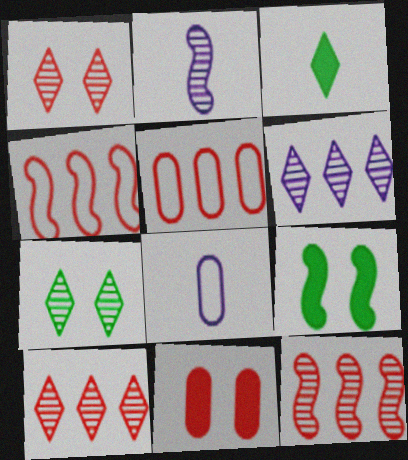[[2, 4, 9], 
[8, 9, 10]]